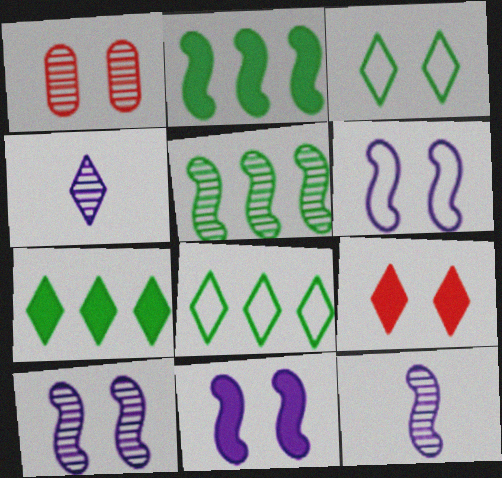[[1, 3, 11], 
[1, 4, 5], 
[4, 8, 9], 
[6, 10, 11]]